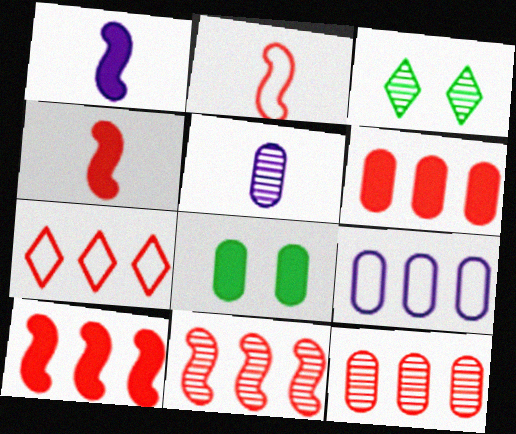[[3, 4, 9], 
[3, 5, 11], 
[6, 7, 11], 
[7, 10, 12]]